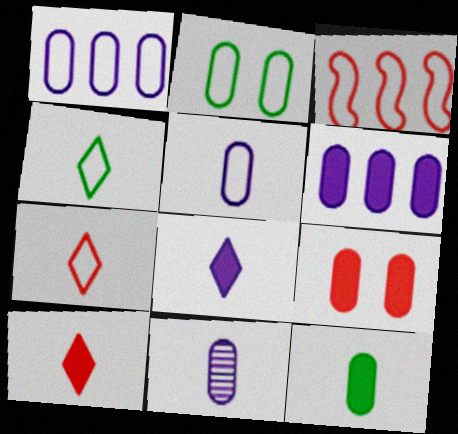[[6, 9, 12]]